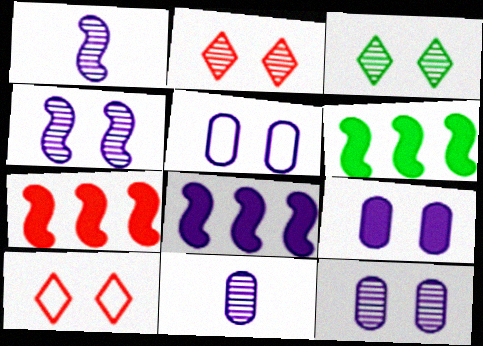[[5, 9, 12], 
[6, 7, 8], 
[6, 10, 11]]